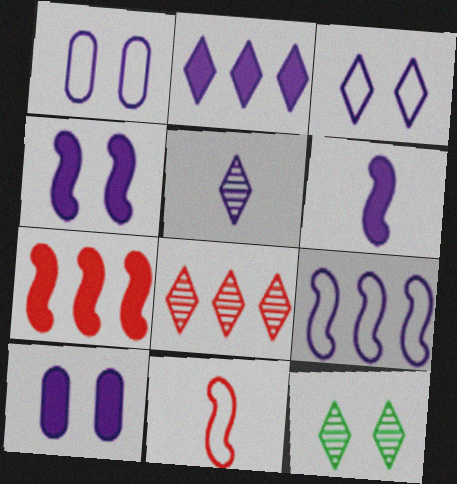[[2, 3, 5], 
[2, 6, 10], 
[5, 8, 12], 
[5, 9, 10]]